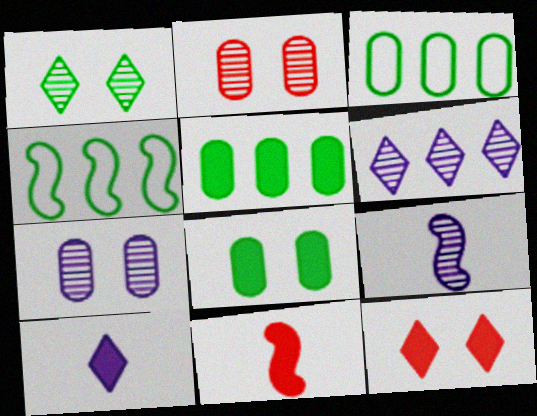[[2, 4, 10], 
[3, 9, 12], 
[6, 7, 9]]